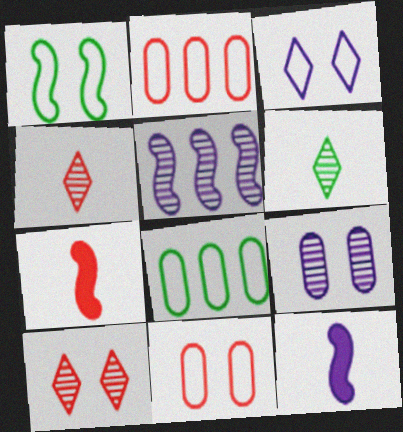[[1, 3, 11], 
[1, 5, 7], 
[2, 7, 10], 
[8, 10, 12]]